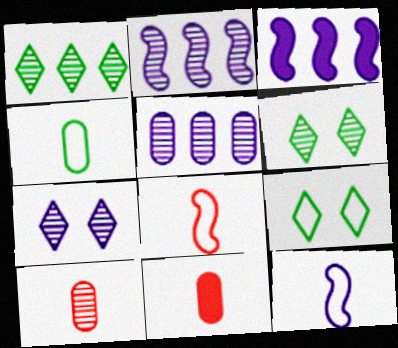[[2, 6, 10], 
[2, 9, 11], 
[3, 9, 10]]